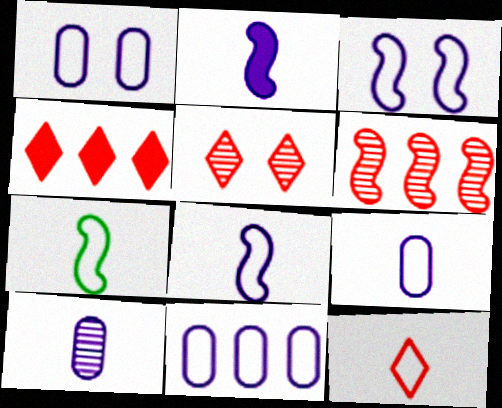[[1, 9, 11], 
[4, 5, 12], 
[7, 9, 12]]